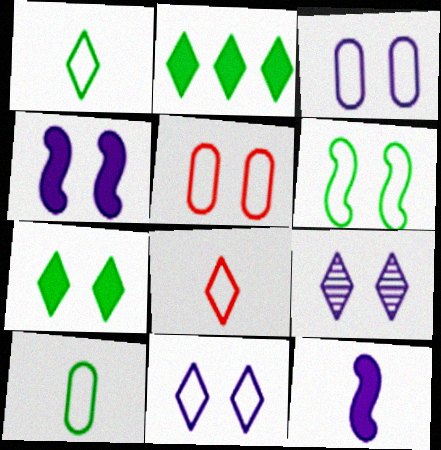[[2, 8, 9], 
[3, 4, 9], 
[5, 6, 11]]